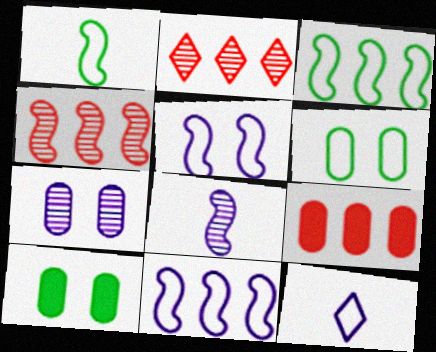[[4, 10, 12]]